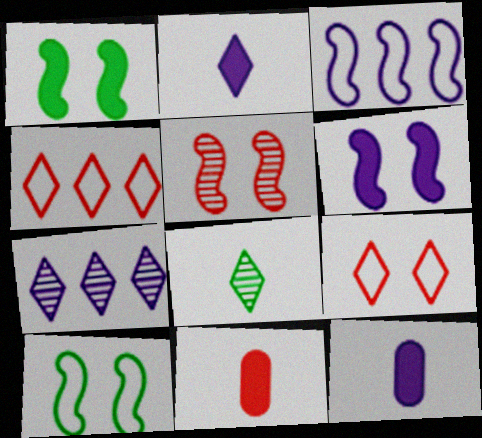[[4, 5, 11], 
[5, 6, 10], 
[7, 10, 11]]